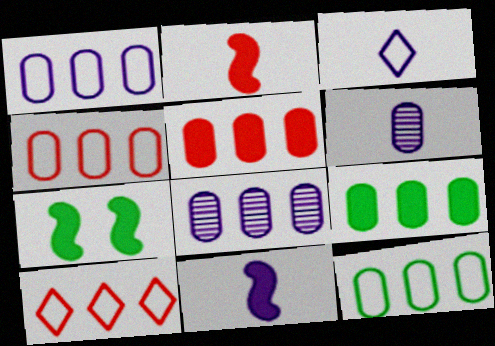[[1, 4, 12], 
[3, 6, 11], 
[4, 8, 9], 
[5, 8, 12], 
[6, 7, 10]]